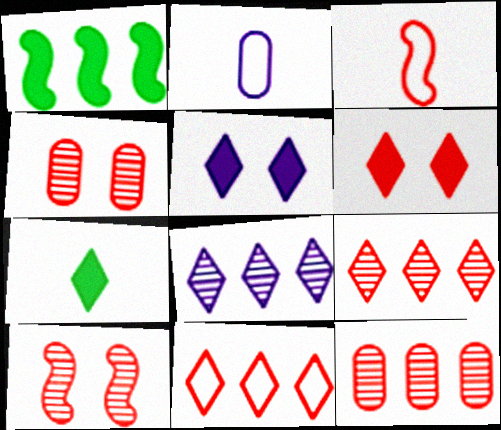[[3, 6, 12]]